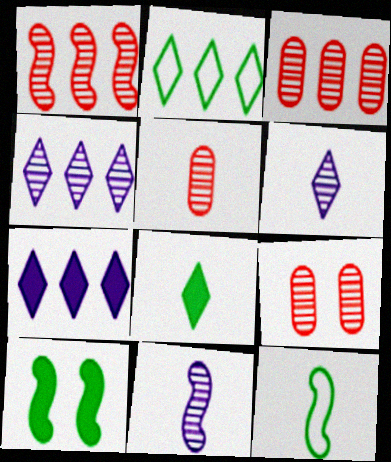[[3, 5, 9], 
[7, 9, 12]]